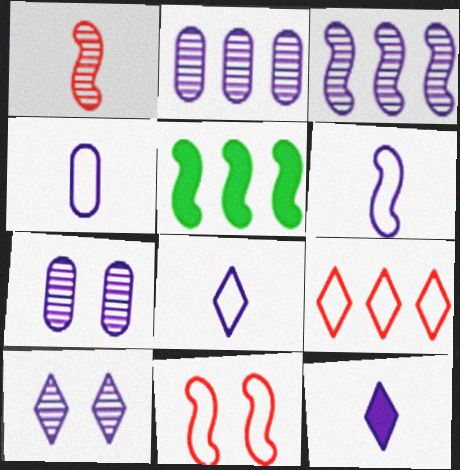[[2, 5, 9], 
[4, 6, 8]]